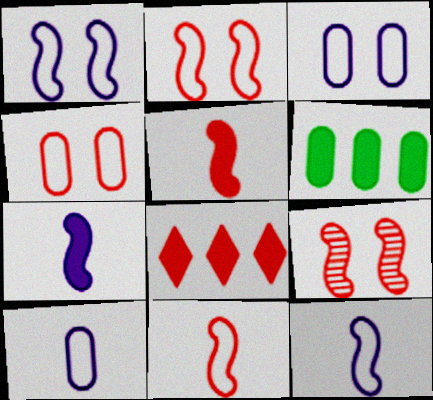[]